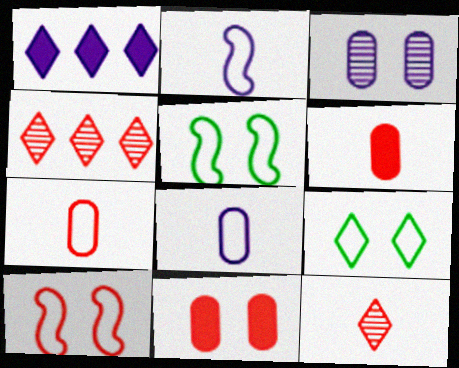[[1, 2, 3], 
[1, 9, 12], 
[4, 6, 10]]